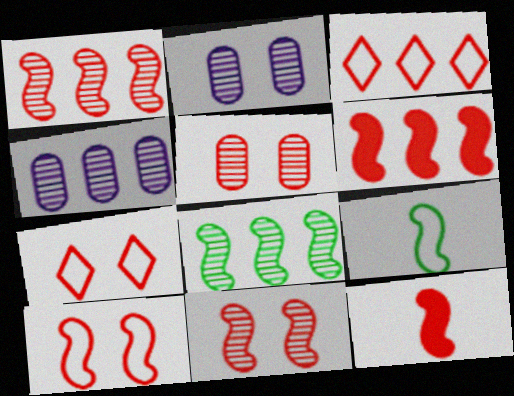[[1, 10, 12], 
[3, 5, 12]]